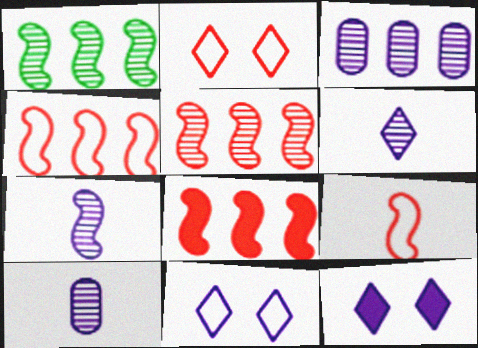[[4, 5, 8], 
[6, 7, 10]]